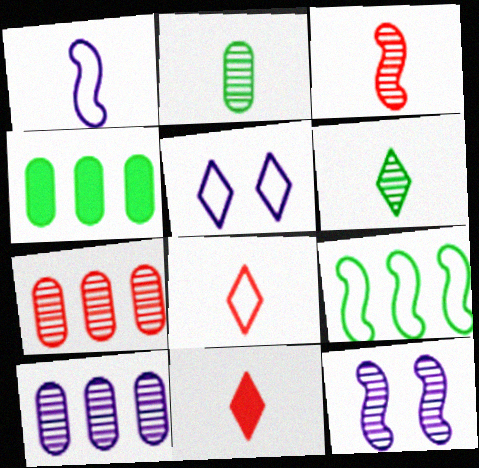[[1, 2, 11], 
[3, 4, 5], 
[4, 8, 12], 
[6, 7, 12]]